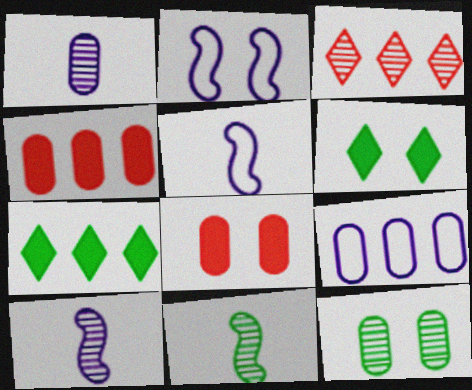[[3, 10, 12]]